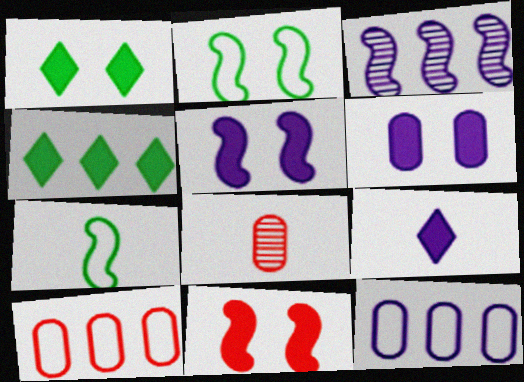[[1, 6, 11], 
[3, 4, 10], 
[3, 7, 11], 
[7, 8, 9]]